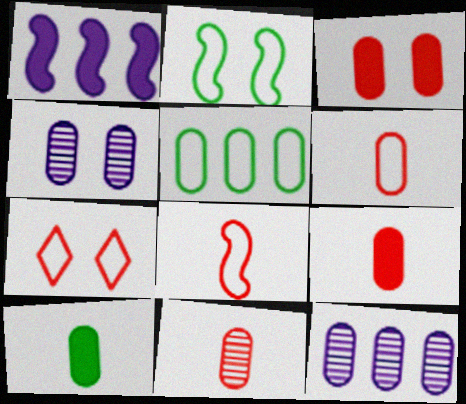[[4, 5, 9], 
[6, 9, 11]]